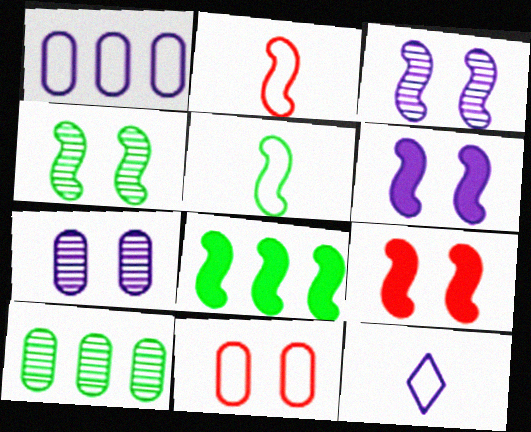[[2, 3, 8], 
[4, 5, 8], 
[9, 10, 12]]